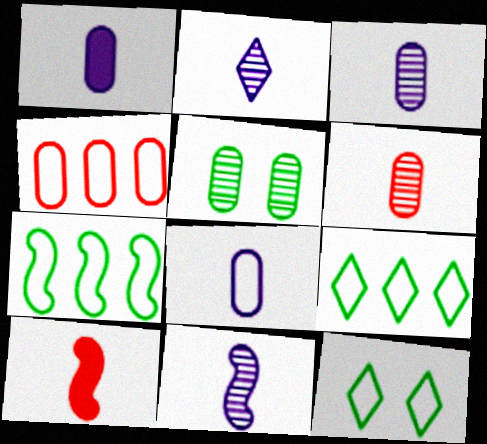[[1, 3, 8], 
[1, 4, 5], 
[2, 3, 11]]